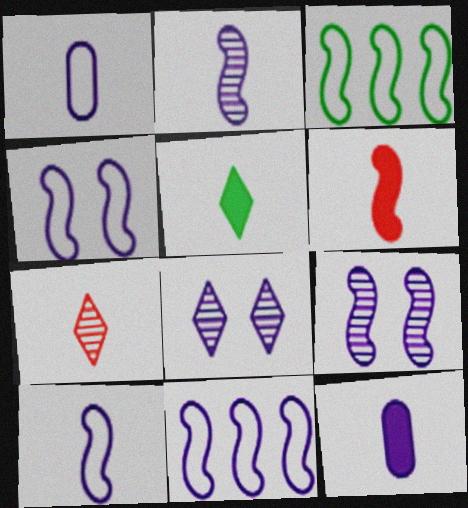[[3, 6, 9], 
[4, 10, 11], 
[5, 6, 12], 
[8, 11, 12]]